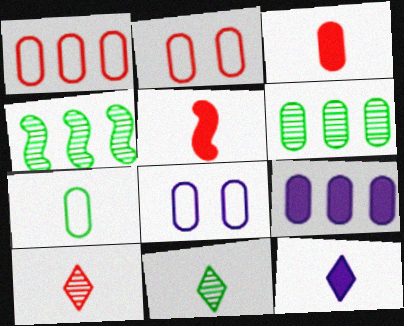[[1, 6, 9], 
[1, 7, 8], 
[2, 4, 12], 
[3, 6, 8]]